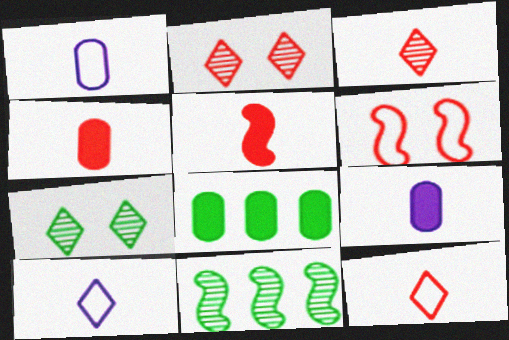[]